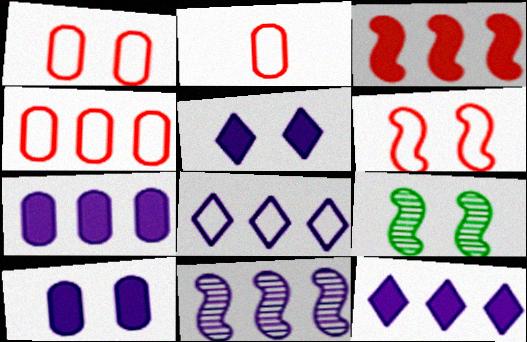[[1, 2, 4], 
[1, 5, 9], 
[2, 9, 12], 
[7, 8, 11]]